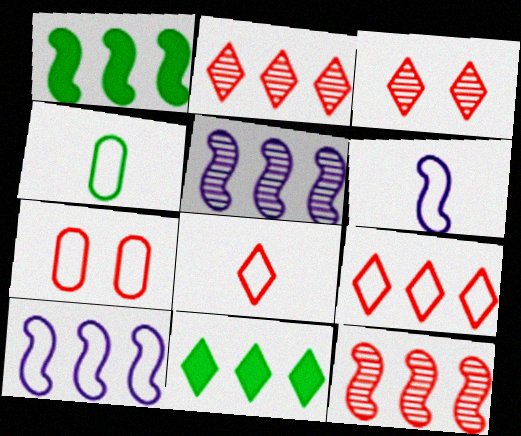[[1, 10, 12], 
[4, 6, 8]]